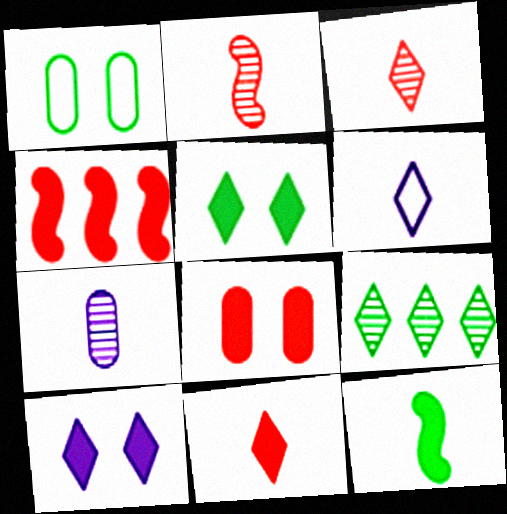[[1, 9, 12], 
[4, 8, 11]]